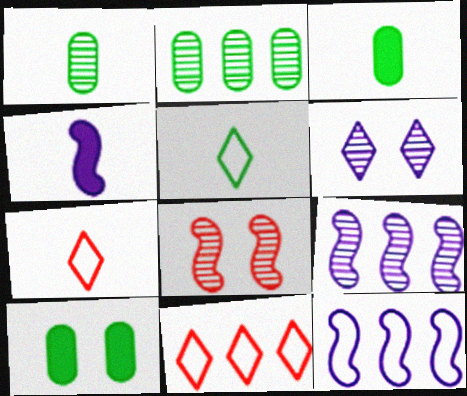[[1, 4, 7], 
[7, 9, 10]]